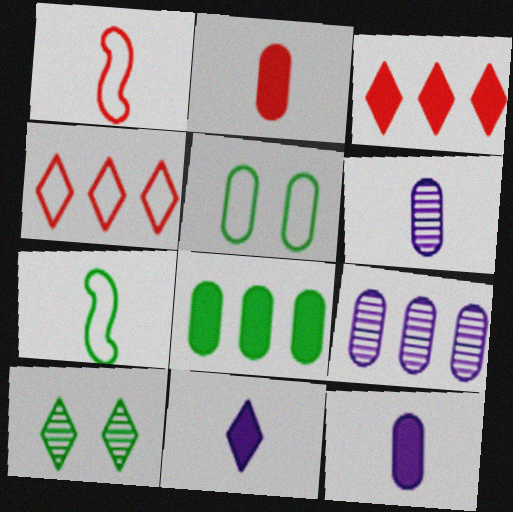[[2, 5, 9], 
[4, 10, 11], 
[7, 8, 10]]